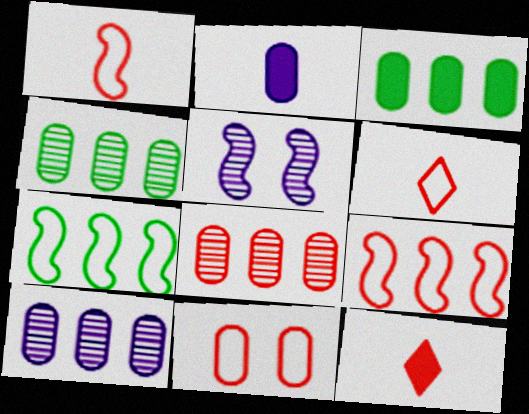[[2, 4, 11], 
[3, 5, 6], 
[4, 8, 10], 
[6, 9, 11]]